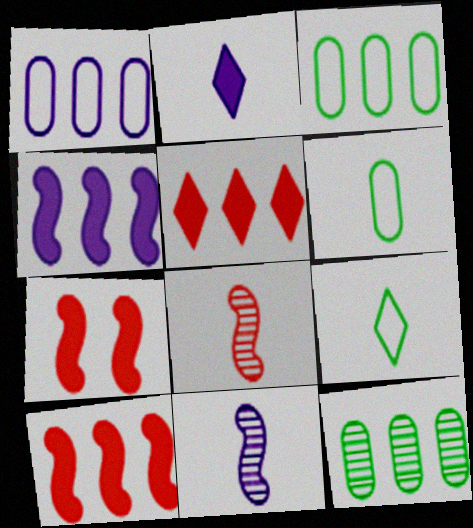[[2, 6, 8]]